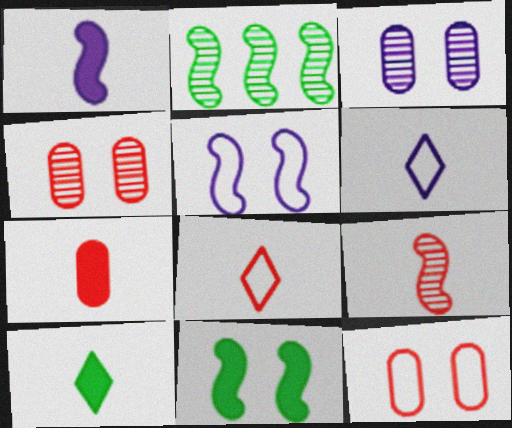[[1, 7, 10], 
[7, 8, 9]]